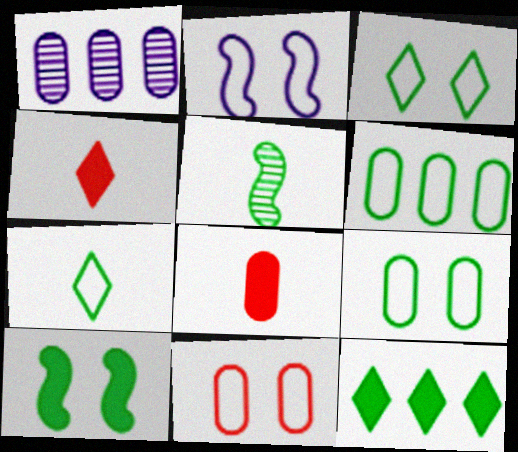[[1, 8, 9], 
[2, 3, 11], 
[5, 9, 12]]